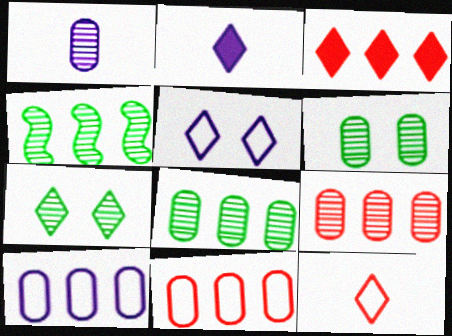[[1, 6, 9], 
[3, 4, 10]]